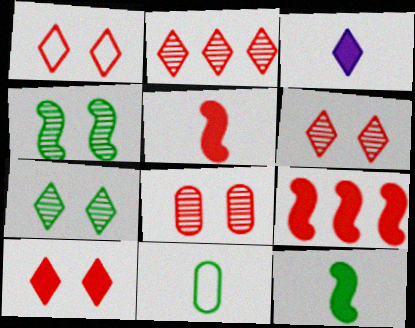[[1, 6, 10]]